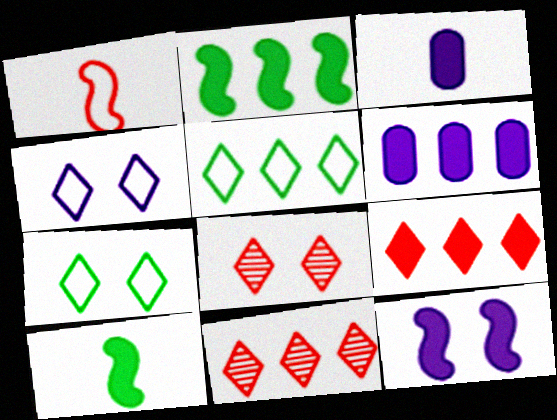[[2, 6, 9]]